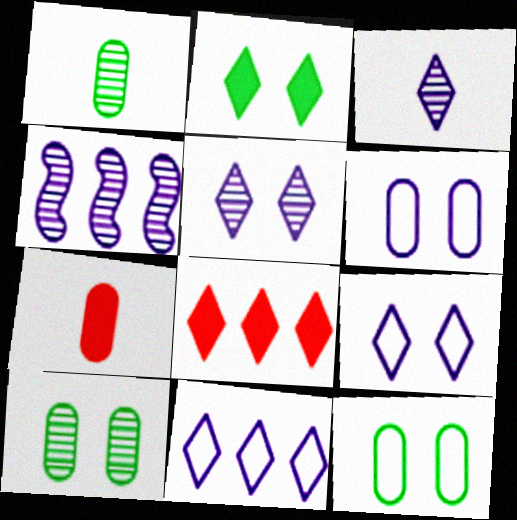[]